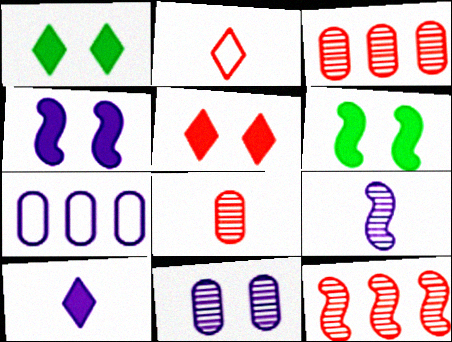[]